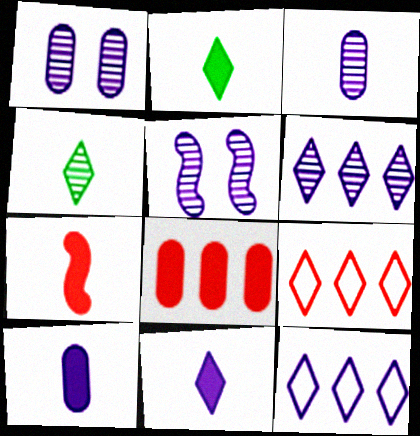[[2, 7, 10], 
[3, 5, 6], 
[5, 10, 12]]